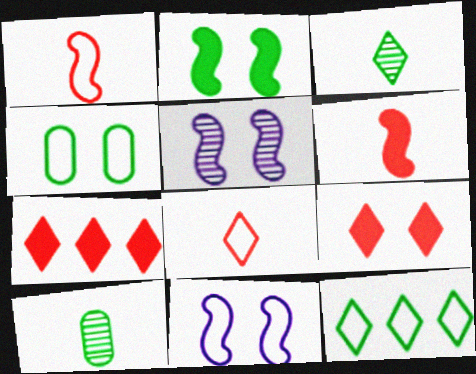[[2, 10, 12], 
[4, 5, 9], 
[7, 10, 11]]